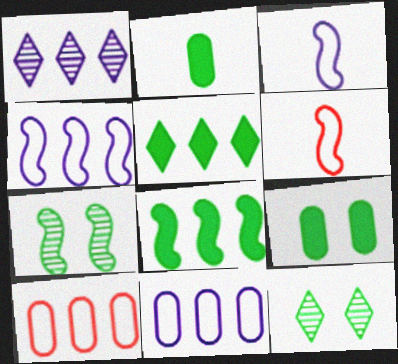[[1, 6, 9], 
[1, 8, 10]]